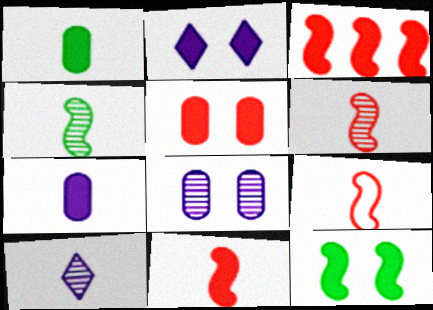[[1, 2, 3], 
[1, 9, 10], 
[2, 5, 12], 
[6, 9, 11]]